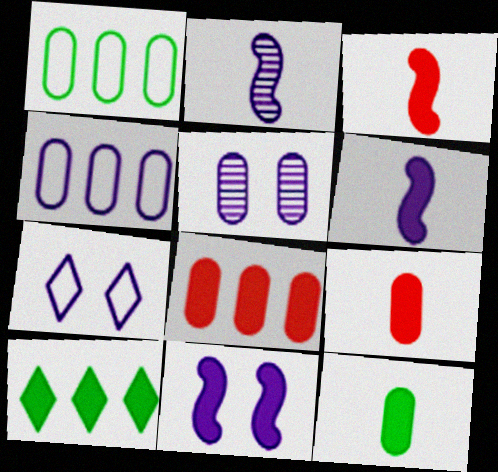[[1, 5, 9], 
[5, 7, 11], 
[9, 10, 11]]